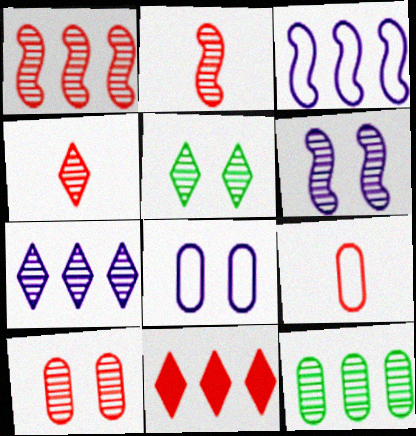[[1, 4, 10], 
[1, 7, 12], 
[3, 11, 12], 
[4, 5, 7], 
[4, 6, 12], 
[5, 6, 10]]